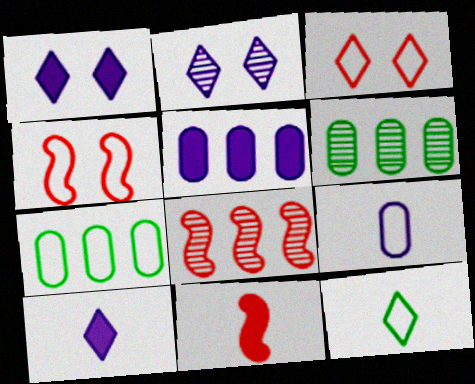[[2, 7, 11], 
[4, 6, 10], 
[4, 8, 11]]